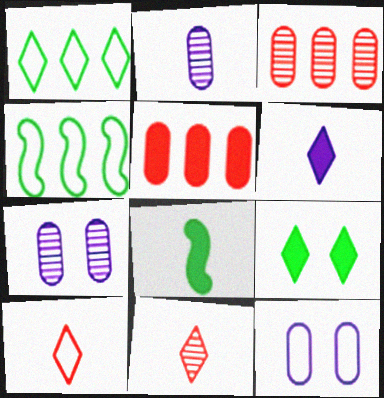[[2, 8, 10], 
[4, 10, 12]]